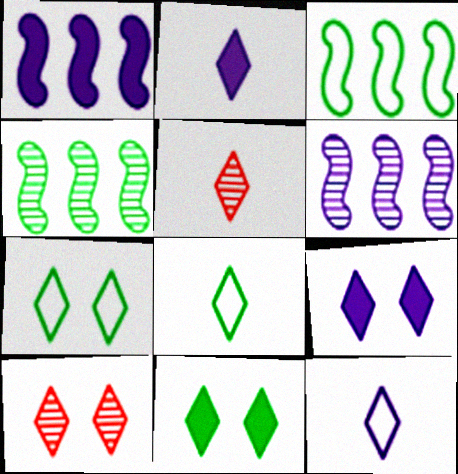[[2, 5, 8], 
[7, 9, 10]]